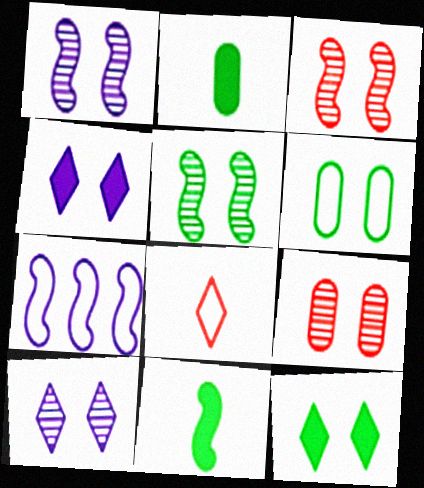[[1, 3, 5], 
[3, 4, 6], 
[3, 7, 11], 
[5, 6, 12], 
[5, 9, 10], 
[6, 7, 8]]